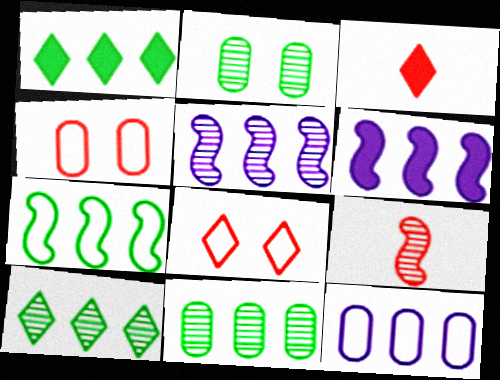[[1, 7, 11]]